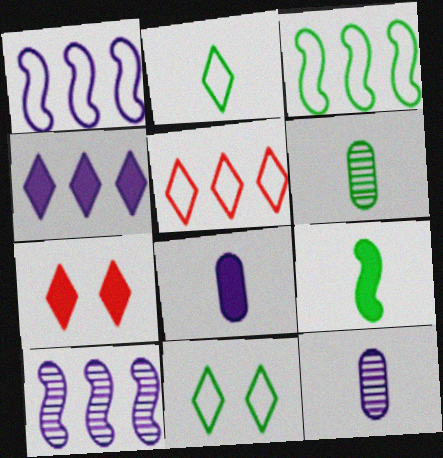[[1, 6, 7], 
[2, 6, 9], 
[3, 7, 12]]